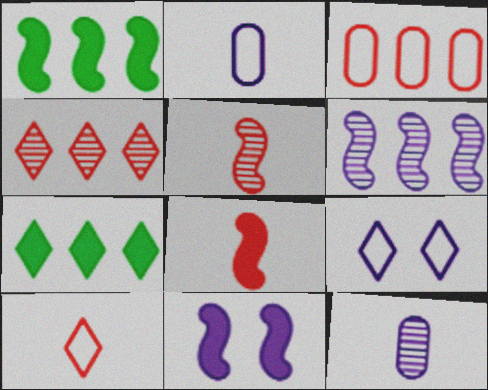[[1, 8, 11], 
[3, 6, 7]]